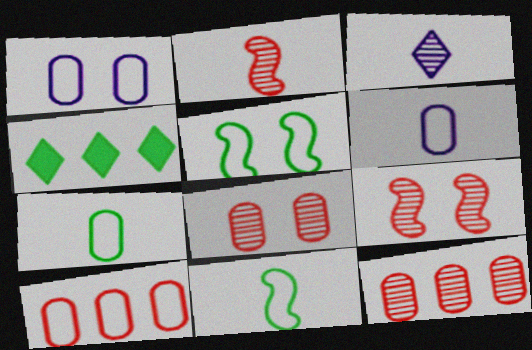[[1, 2, 4], 
[1, 7, 10], 
[4, 6, 9]]